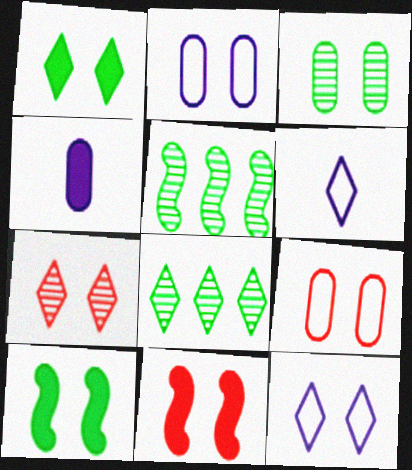[[1, 7, 12], 
[2, 7, 10], 
[3, 11, 12], 
[7, 9, 11]]